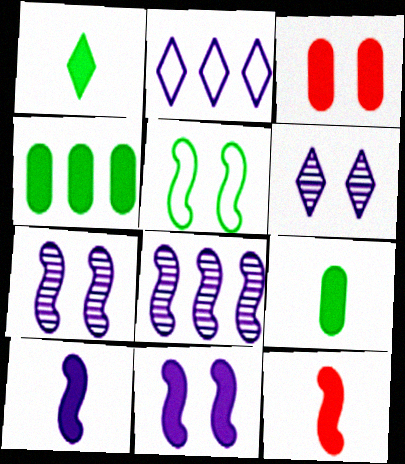[[3, 5, 6], 
[5, 8, 12]]